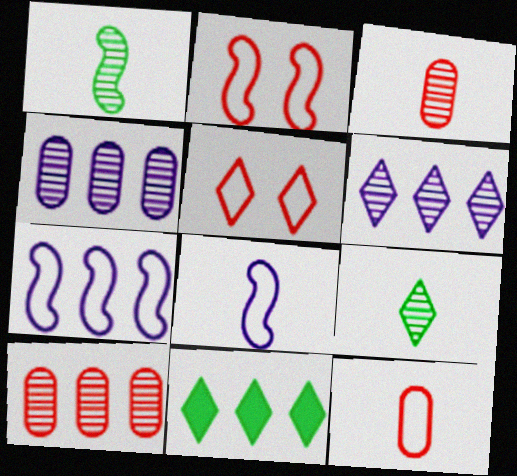[[7, 10, 11]]